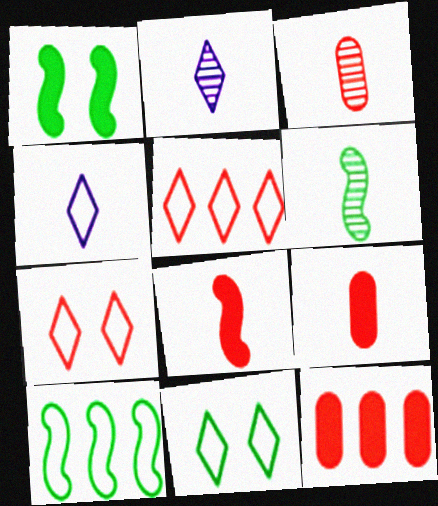[[1, 6, 10], 
[2, 3, 6], 
[4, 5, 11], 
[4, 6, 9]]